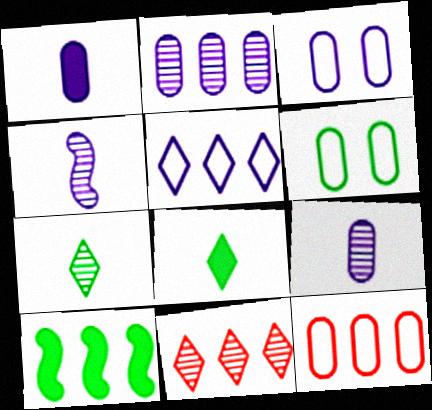[[1, 2, 3], 
[6, 7, 10]]